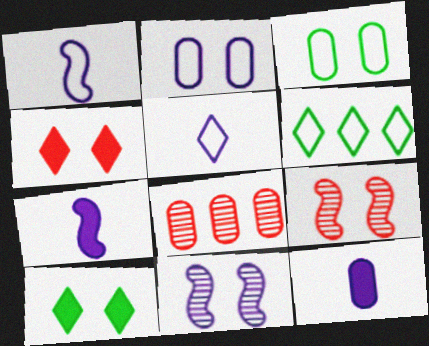[[1, 8, 10], 
[2, 9, 10], 
[3, 4, 11], 
[3, 8, 12], 
[6, 9, 12]]